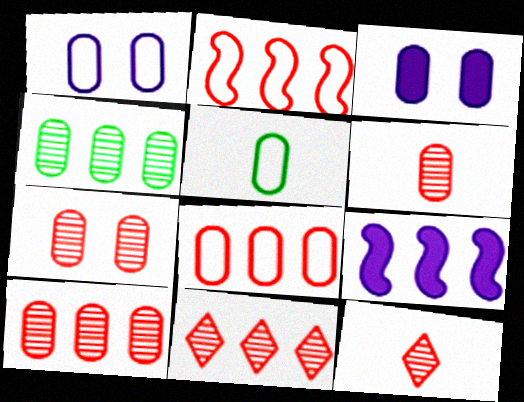[[1, 5, 8], 
[3, 5, 10], 
[6, 7, 10]]